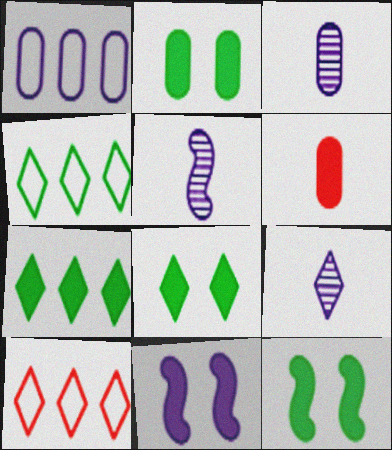[[1, 9, 11], 
[2, 5, 10], 
[2, 8, 12], 
[3, 5, 9], 
[3, 10, 12], 
[6, 7, 11], 
[8, 9, 10]]